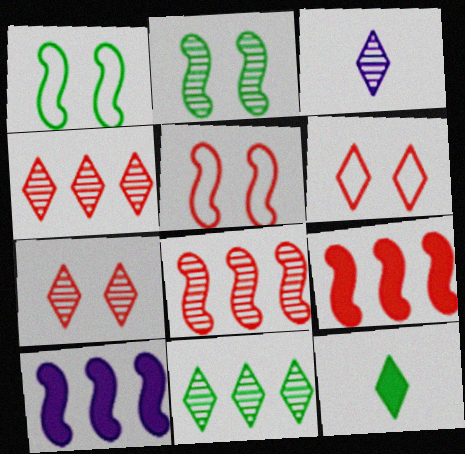[[3, 7, 11]]